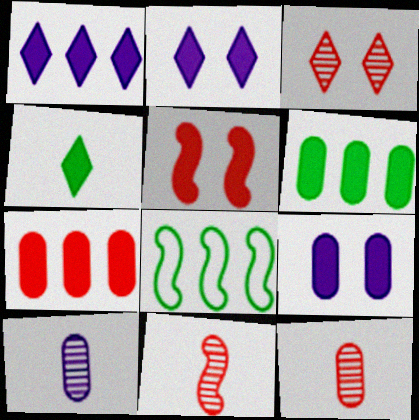[[2, 8, 12]]